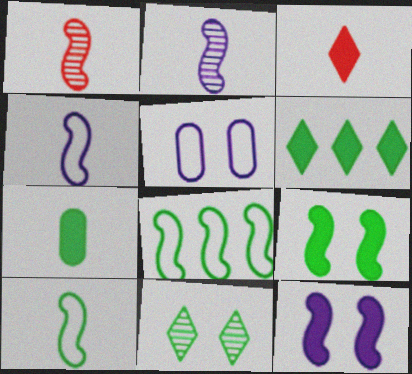[[1, 5, 6], 
[1, 8, 12], 
[6, 7, 9], 
[7, 8, 11]]